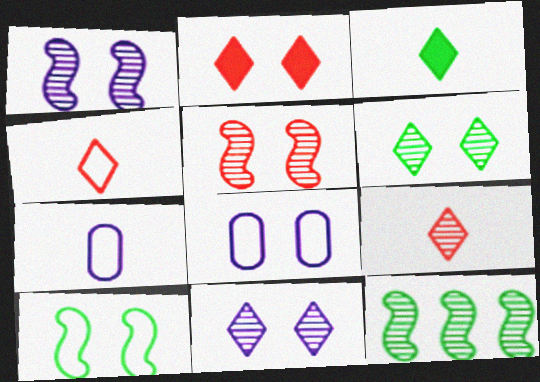[[2, 7, 12]]